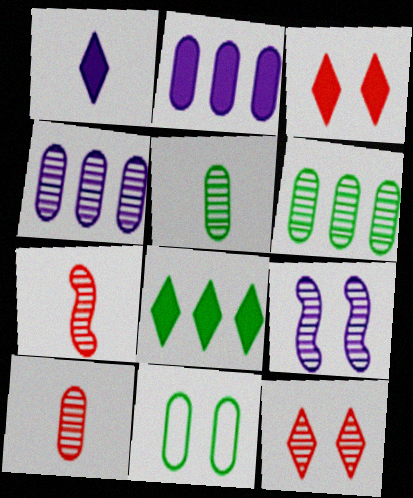[[1, 3, 8], 
[2, 10, 11], 
[3, 9, 11]]